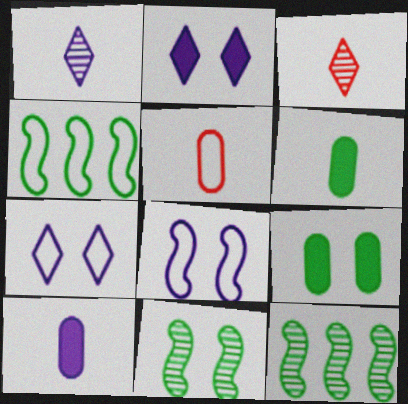[[2, 5, 12], 
[4, 5, 7]]